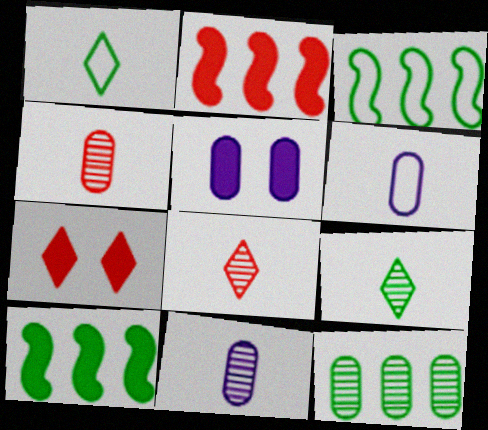[[3, 5, 8], 
[3, 7, 11]]